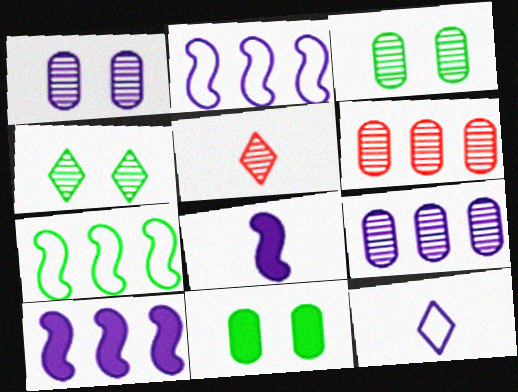[[1, 10, 12], 
[2, 5, 11]]